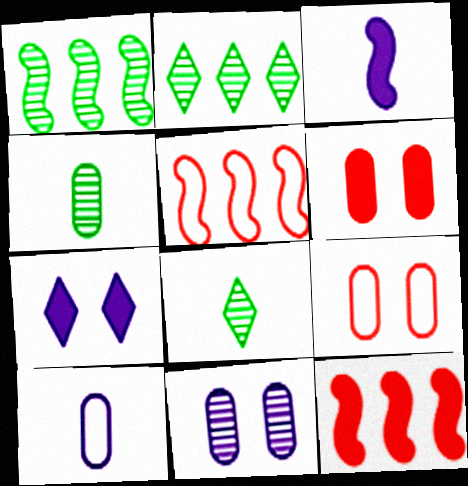[[2, 3, 9], 
[4, 5, 7]]